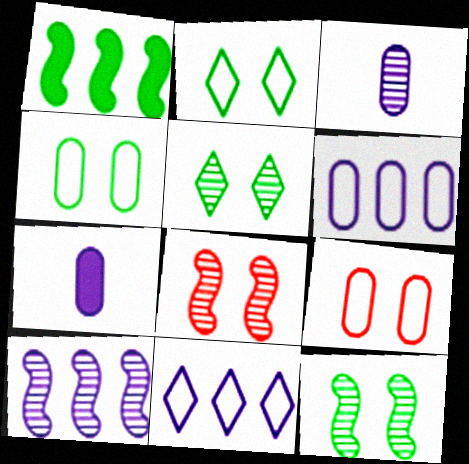[]